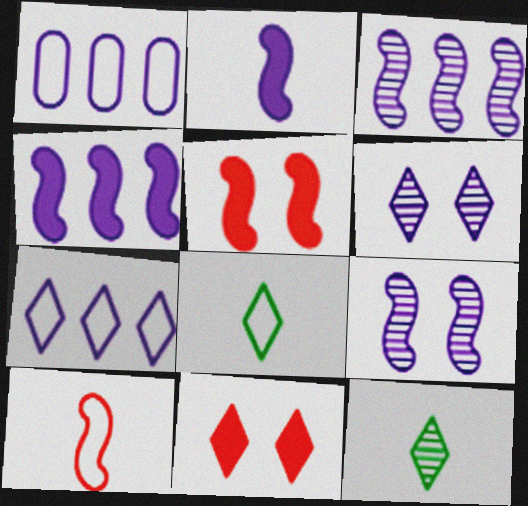[[1, 2, 6], 
[1, 5, 12], 
[7, 11, 12]]